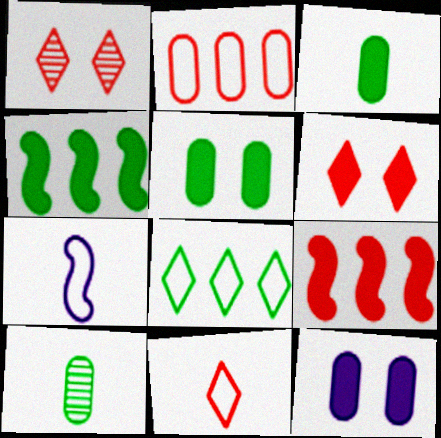[[2, 10, 12]]